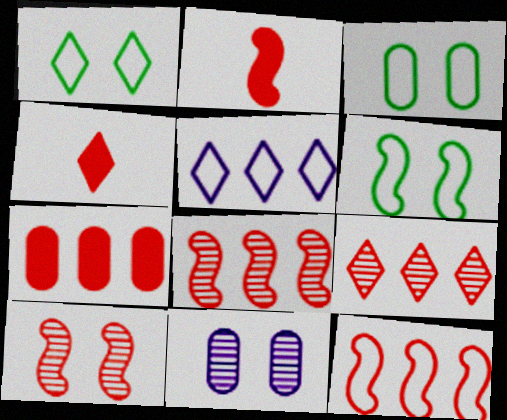[[1, 3, 6], 
[2, 10, 12], 
[7, 9, 12]]